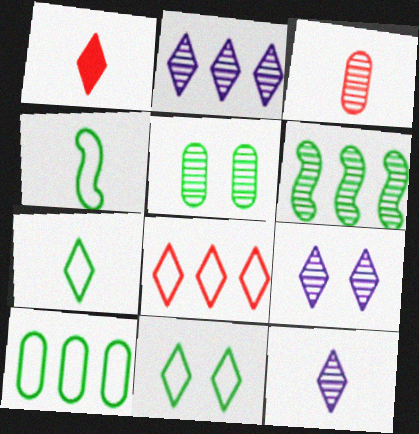[[1, 2, 11], 
[1, 7, 12], 
[2, 9, 12], 
[3, 6, 9], 
[4, 10, 11]]